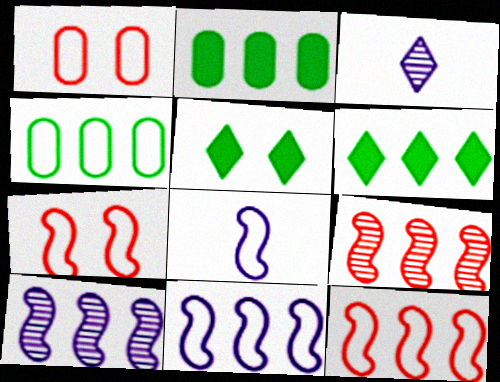[[2, 3, 7]]